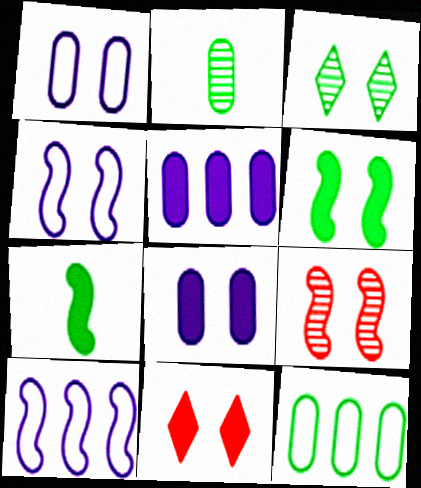[[2, 10, 11], 
[3, 7, 12], 
[4, 6, 9], 
[5, 7, 11], 
[6, 8, 11], 
[7, 9, 10]]